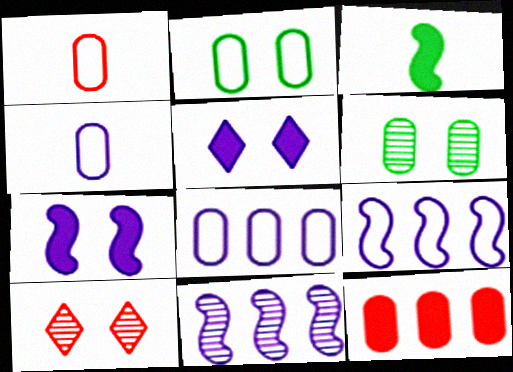[[1, 2, 8], 
[2, 7, 10], 
[3, 5, 12], 
[3, 8, 10], 
[4, 5, 11], 
[4, 6, 12]]